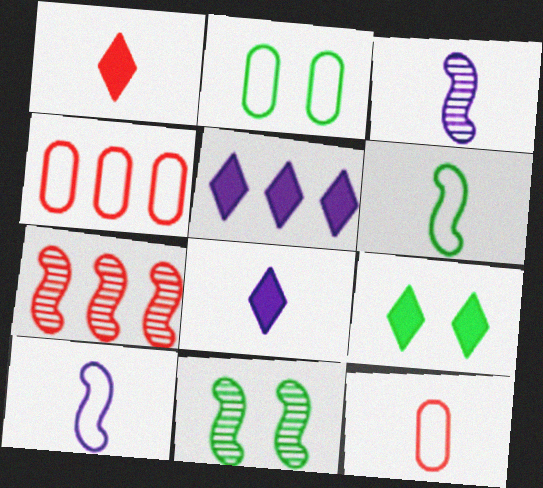[[1, 5, 9], 
[2, 7, 8], 
[2, 9, 11], 
[3, 4, 9], 
[3, 7, 11], 
[4, 8, 11], 
[5, 11, 12]]